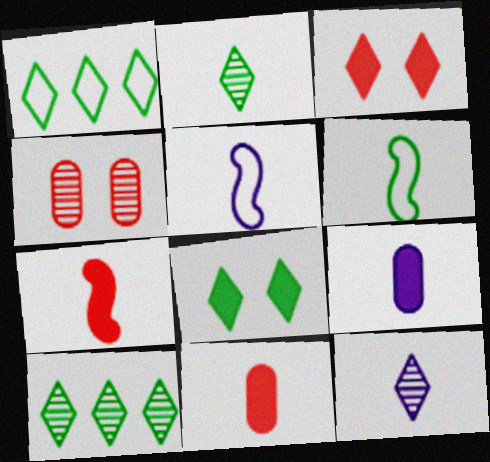[[1, 2, 8], 
[1, 3, 12], 
[2, 5, 11], 
[5, 9, 12], 
[6, 11, 12]]